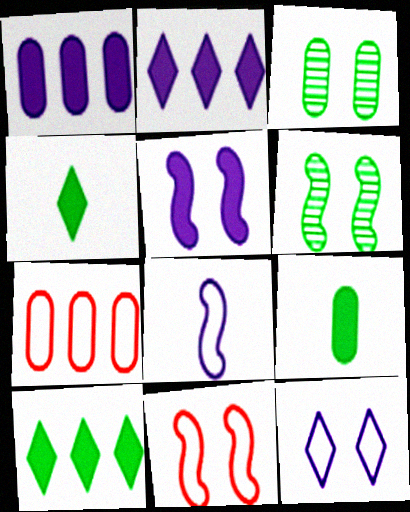[[5, 6, 11]]